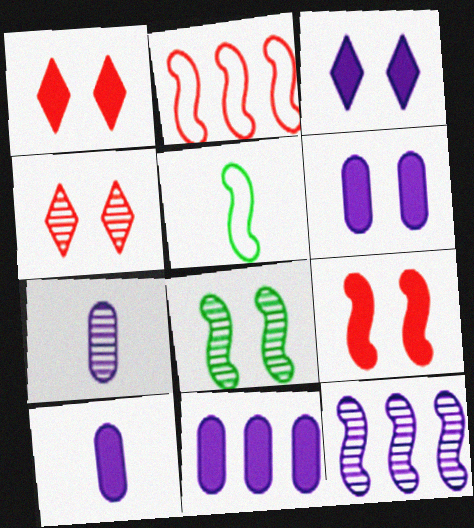[[4, 5, 11], 
[5, 9, 12], 
[6, 10, 11]]